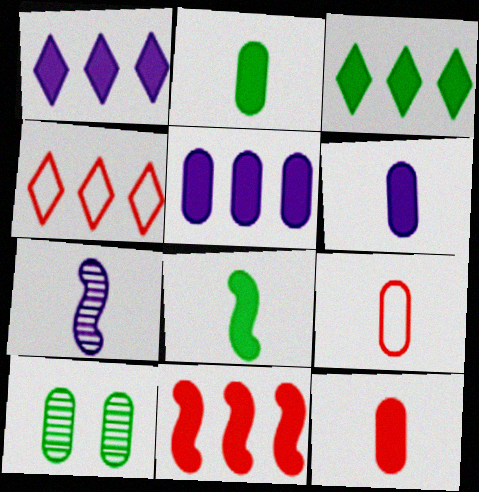[[2, 6, 12], 
[3, 5, 11], 
[5, 9, 10]]